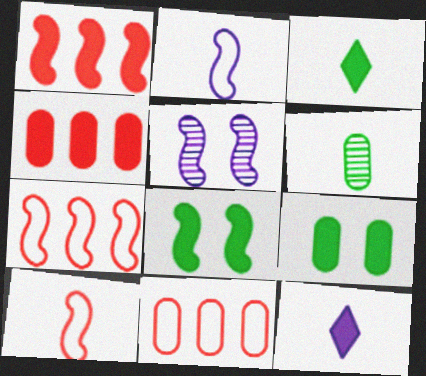[[1, 9, 12], 
[3, 5, 11], 
[4, 8, 12], 
[6, 10, 12]]